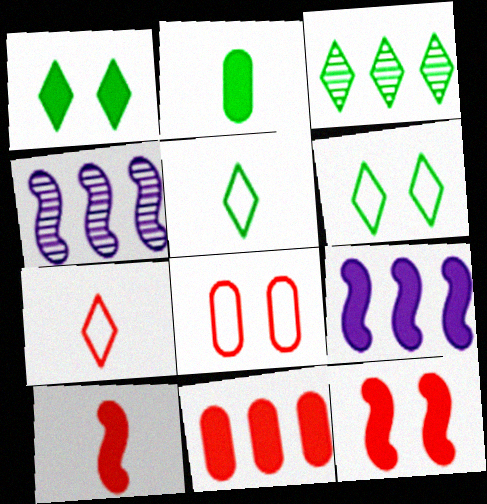[[1, 3, 5]]